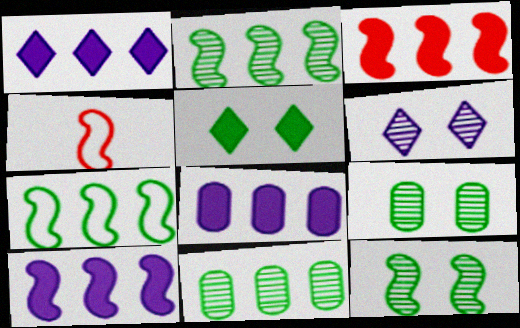[[1, 4, 9], 
[1, 8, 10], 
[4, 10, 12]]